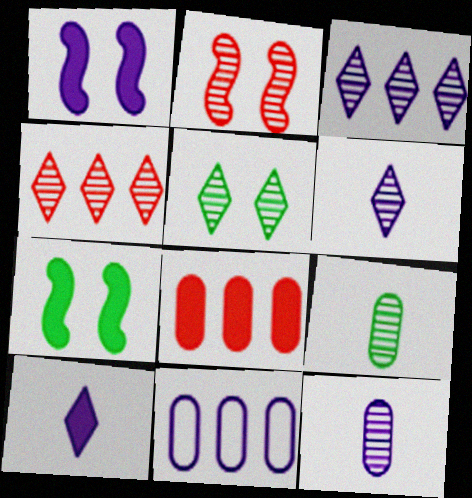[[1, 6, 11], 
[2, 3, 9], 
[4, 5, 6], 
[7, 8, 10]]